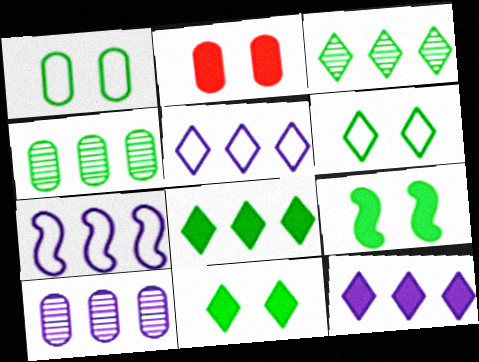[[7, 10, 12]]